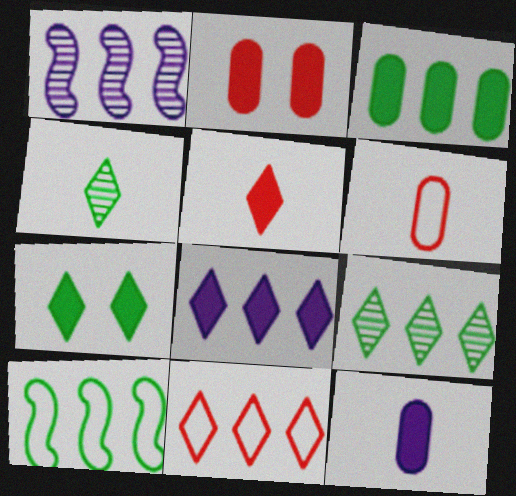[[1, 3, 11], 
[1, 6, 7], 
[2, 3, 12], 
[3, 9, 10], 
[5, 7, 8], 
[8, 9, 11]]